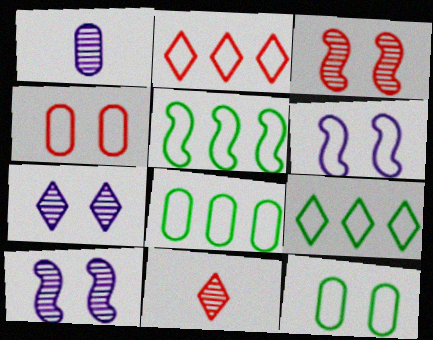[[5, 8, 9]]